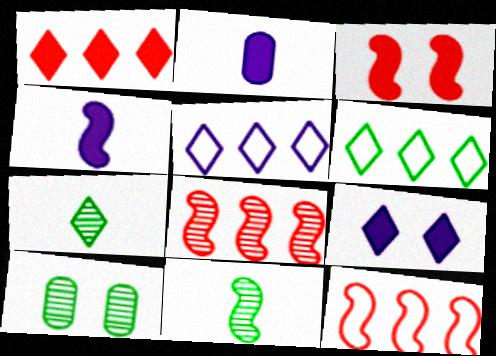[]